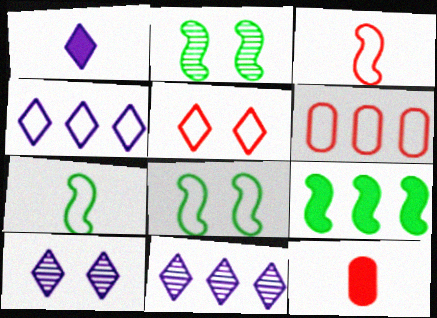[[1, 2, 6], 
[1, 4, 10], 
[2, 4, 12], 
[2, 7, 9], 
[3, 5, 6], 
[6, 9, 11], 
[8, 11, 12]]